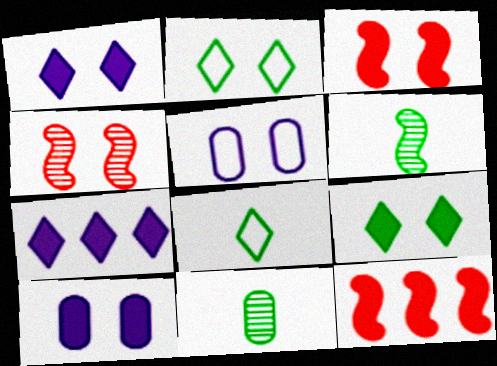[[2, 4, 10], 
[3, 9, 10], 
[4, 5, 9]]